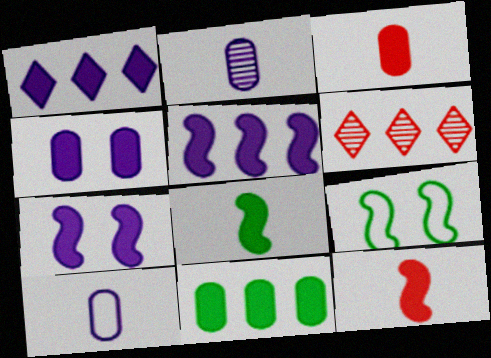[[3, 4, 11]]